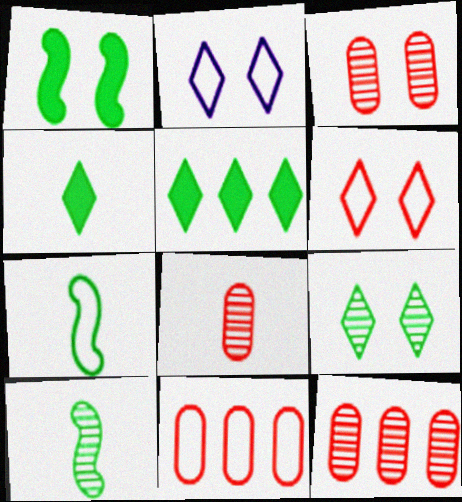[[1, 2, 3], 
[2, 7, 11], 
[3, 8, 12]]